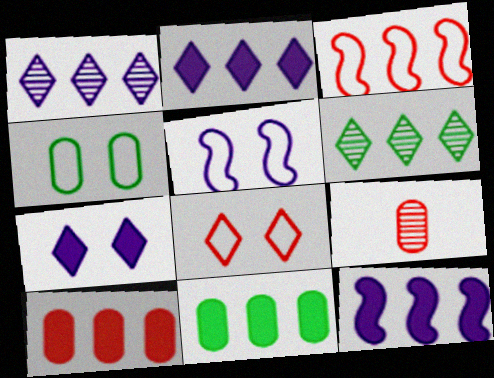[[1, 3, 11], 
[4, 5, 8]]